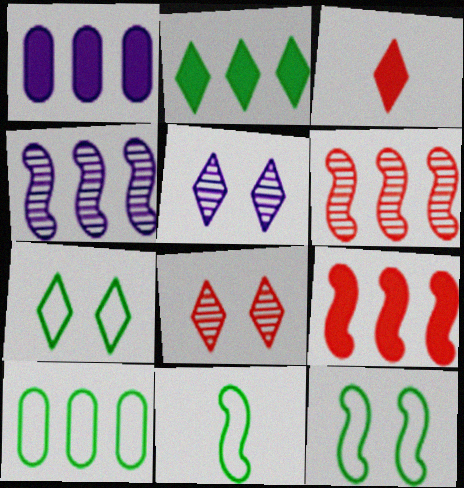[[1, 2, 9], 
[1, 8, 11], 
[7, 10, 11]]